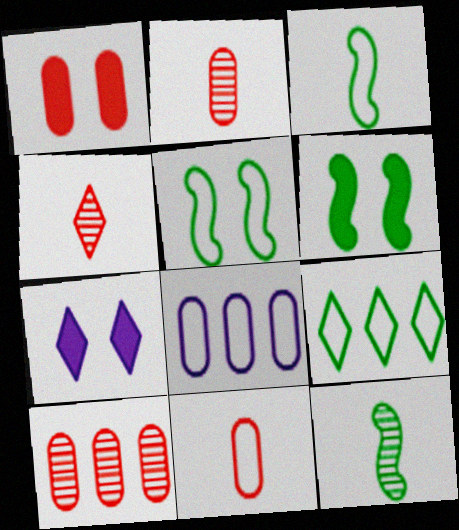[[1, 6, 7], 
[1, 10, 11], 
[3, 7, 10], 
[4, 6, 8], 
[4, 7, 9]]